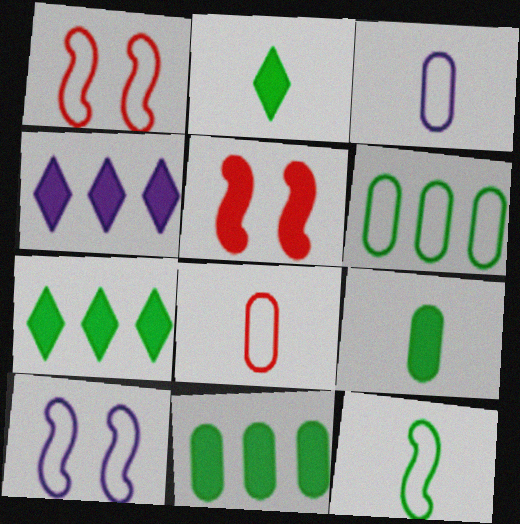[[4, 5, 9]]